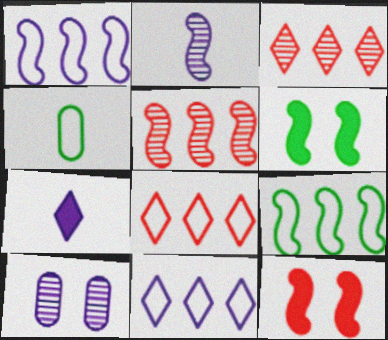[[1, 7, 10], 
[2, 9, 12]]